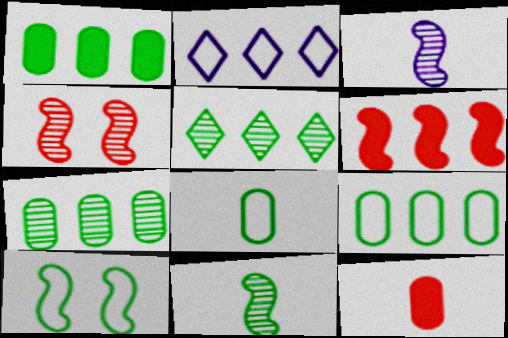[[1, 7, 9], 
[2, 6, 7], 
[3, 6, 10]]